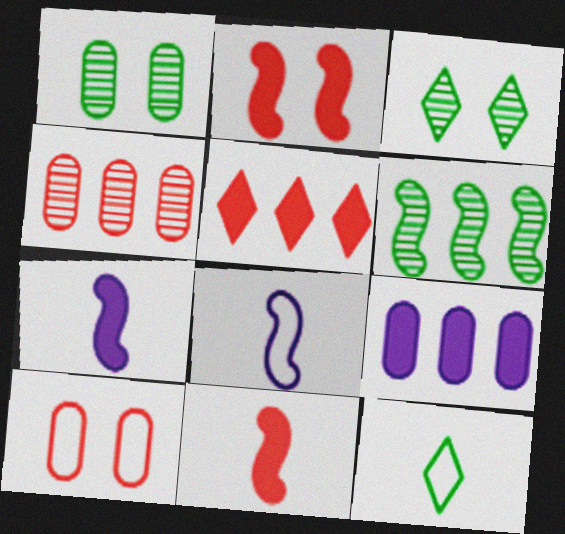[[1, 5, 8], 
[2, 6, 8]]